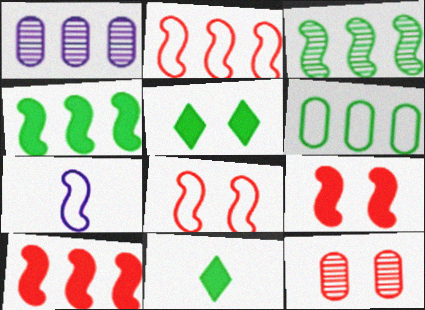[[1, 8, 11], 
[3, 7, 9]]